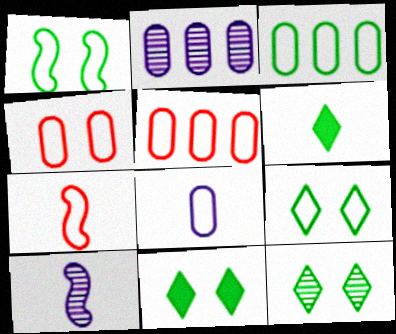[[2, 7, 11], 
[3, 4, 8], 
[5, 10, 11], 
[9, 11, 12]]